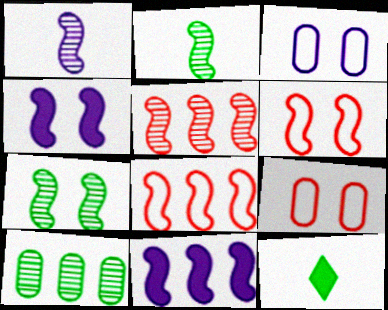[[1, 5, 7], 
[2, 4, 8], 
[2, 6, 11], 
[3, 5, 12], 
[4, 6, 7]]